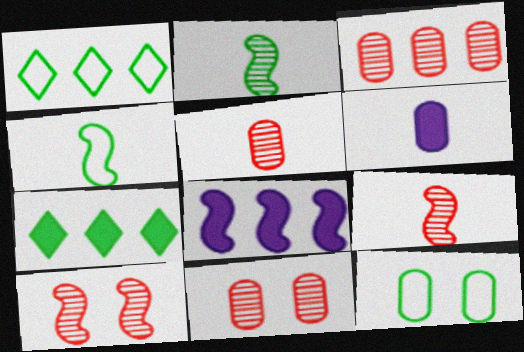[[1, 3, 8], 
[1, 4, 12], 
[1, 6, 10], 
[2, 7, 12], 
[3, 5, 11], 
[3, 6, 12], 
[4, 8, 10]]